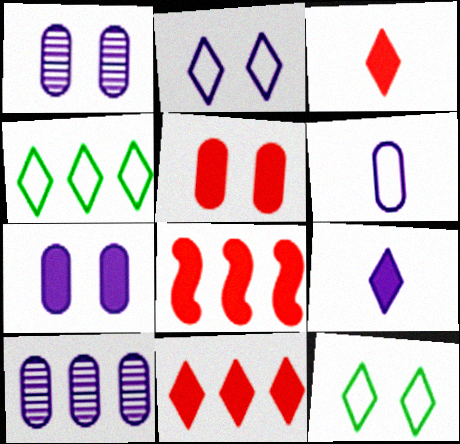[[3, 5, 8], 
[4, 8, 10], 
[6, 7, 10]]